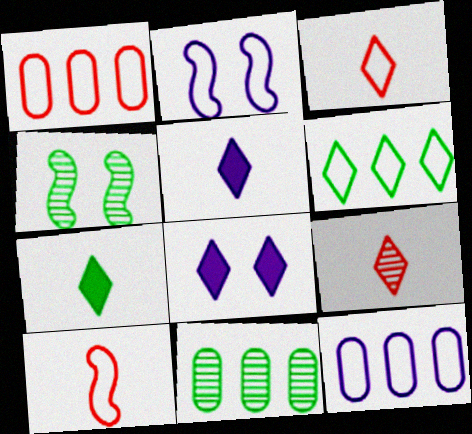[[1, 4, 5], 
[6, 8, 9], 
[8, 10, 11]]